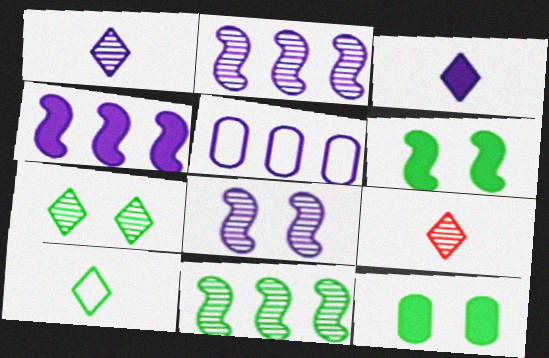[[3, 5, 8], 
[3, 9, 10], 
[5, 6, 9], 
[10, 11, 12]]